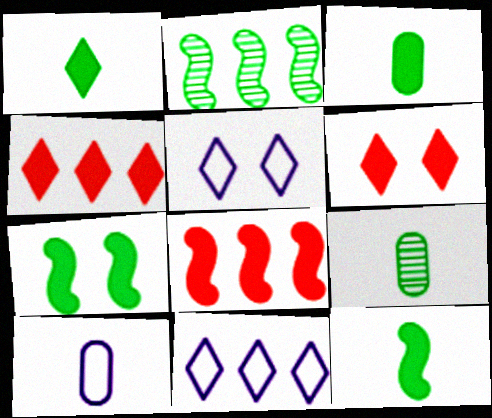[[1, 3, 12], 
[2, 6, 10], 
[5, 8, 9]]